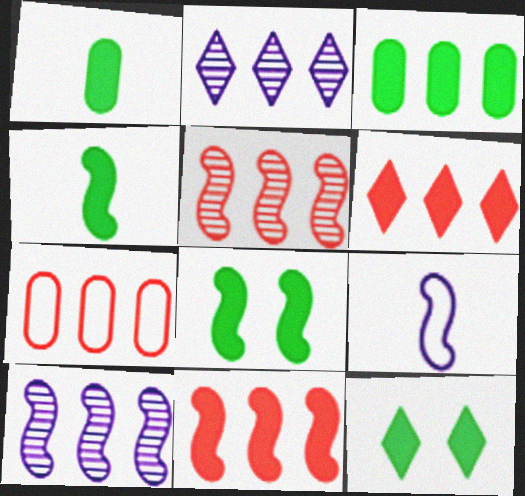[[3, 4, 12], 
[5, 6, 7], 
[5, 8, 9]]